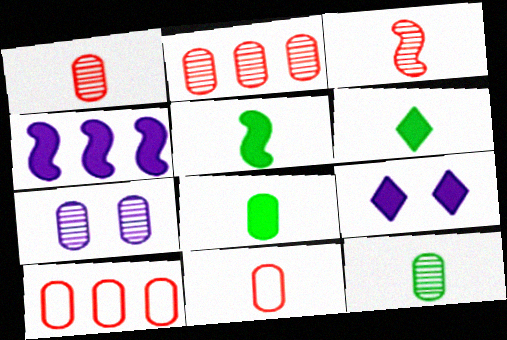[[2, 7, 12], 
[5, 6, 8], 
[7, 8, 10]]